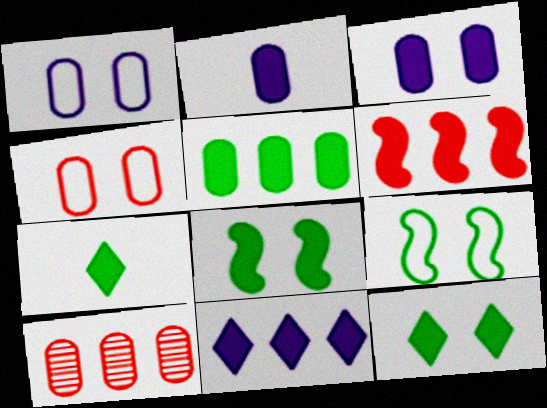[[2, 6, 12], 
[3, 6, 7], 
[5, 6, 11], 
[5, 7, 8]]